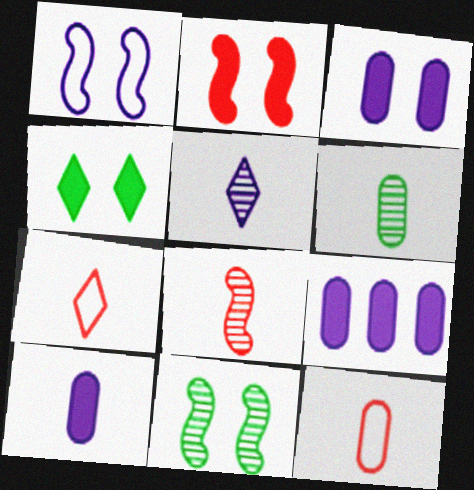[[1, 2, 11], 
[1, 5, 9], 
[2, 3, 4], 
[3, 9, 10], 
[5, 6, 8], 
[6, 10, 12], 
[7, 9, 11]]